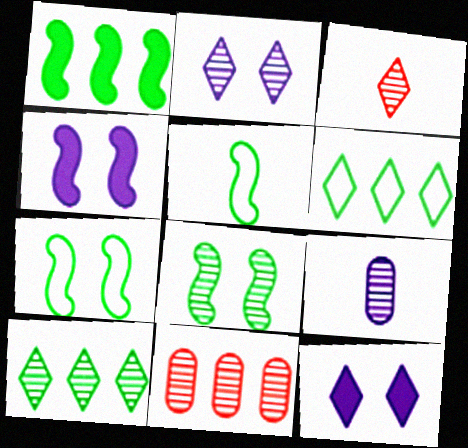[[1, 5, 8], 
[2, 3, 10], 
[3, 6, 12], 
[5, 11, 12]]